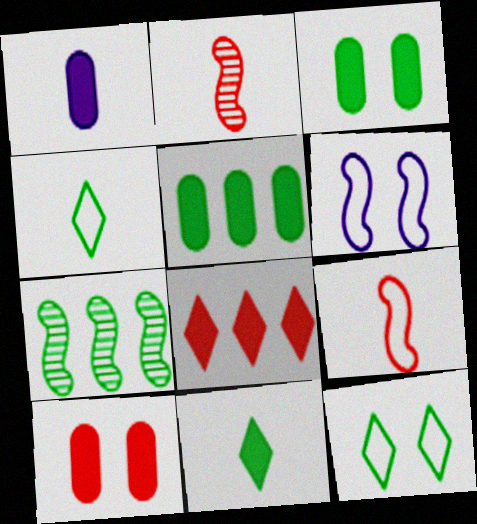[[1, 2, 4], 
[1, 5, 10], 
[3, 4, 7]]